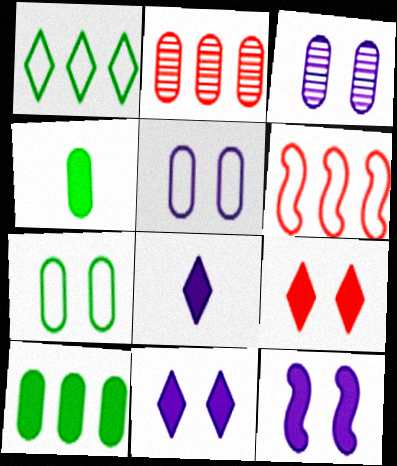[[2, 4, 5]]